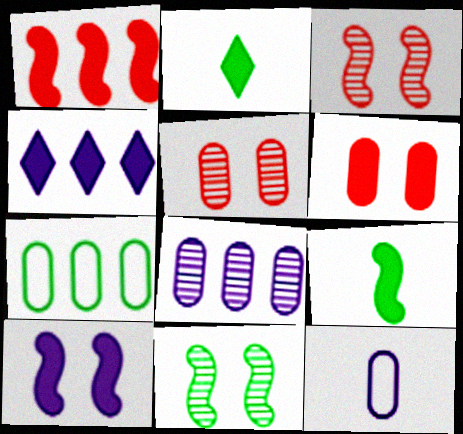[[1, 9, 10], 
[2, 7, 11], 
[4, 6, 9]]